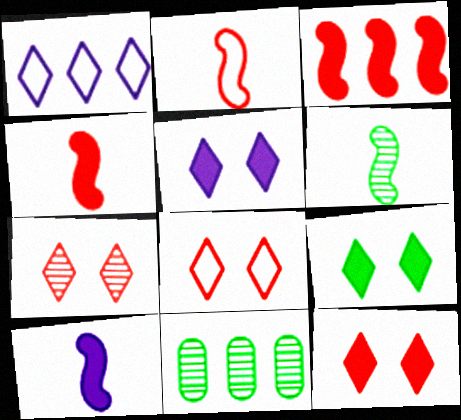[[1, 3, 11], 
[2, 5, 11], 
[2, 6, 10], 
[5, 9, 12], 
[7, 8, 12], 
[8, 10, 11]]